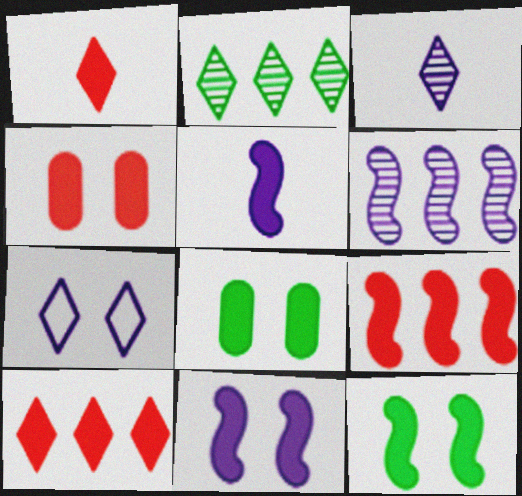[[1, 2, 7], 
[1, 4, 9], 
[5, 8, 10], 
[5, 9, 12]]